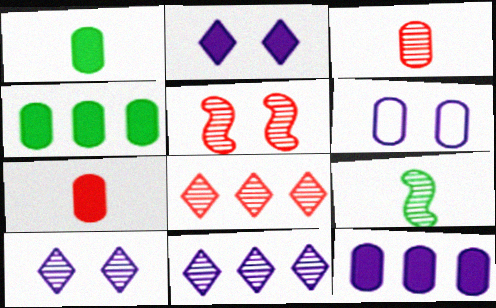[[3, 4, 6], 
[3, 5, 8]]